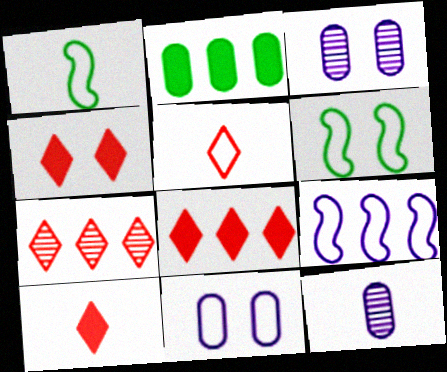[[1, 3, 8], 
[1, 10, 12], 
[2, 7, 9], 
[3, 4, 6], 
[4, 5, 7], 
[4, 8, 10], 
[6, 8, 12]]